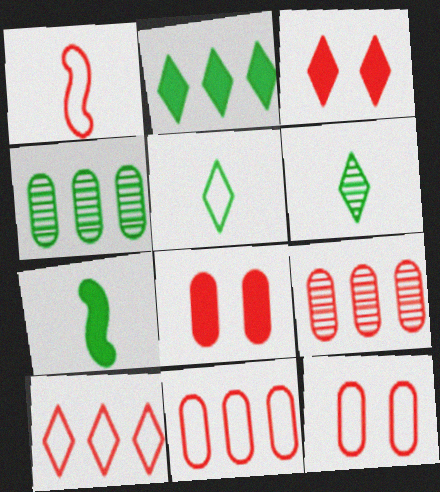[[1, 3, 9], 
[1, 10, 12]]